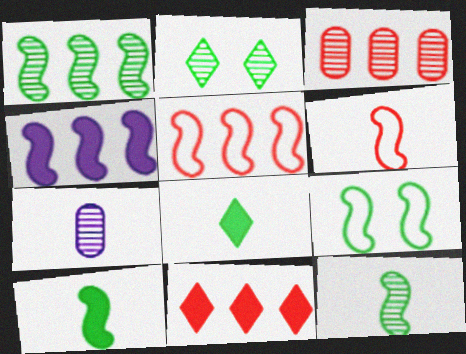[[1, 4, 5], 
[1, 9, 10], 
[3, 5, 11], 
[6, 7, 8], 
[7, 9, 11]]